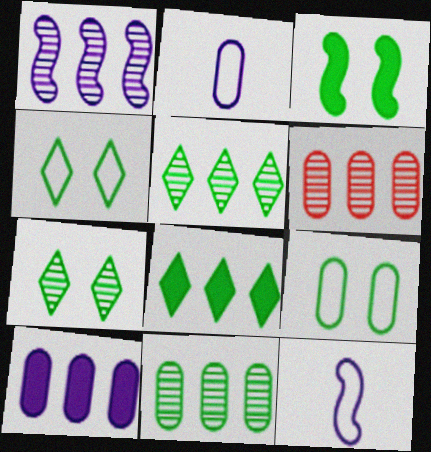[[1, 5, 6], 
[3, 7, 9]]